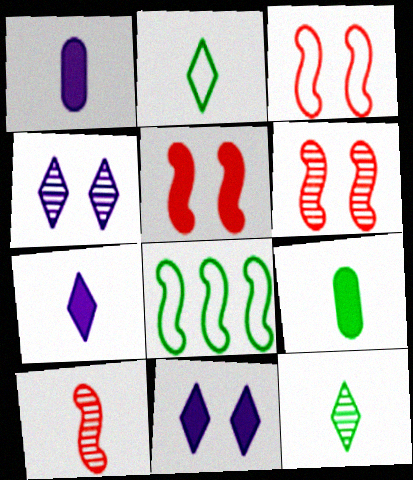[[1, 2, 10], 
[3, 5, 6]]